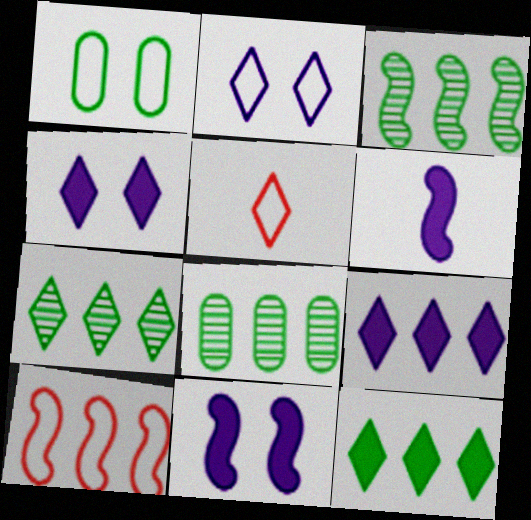[[3, 7, 8], 
[4, 5, 7], 
[5, 8, 11], 
[8, 9, 10]]